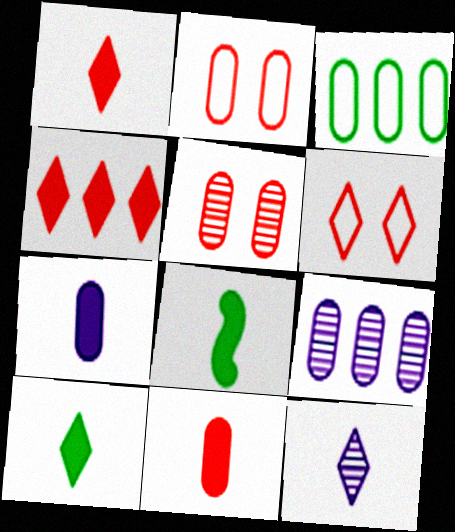[[1, 7, 8], 
[3, 5, 7], 
[6, 8, 9]]